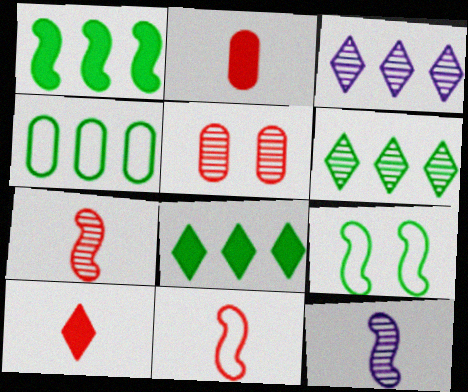[[1, 4, 6], 
[2, 3, 9], 
[5, 6, 12]]